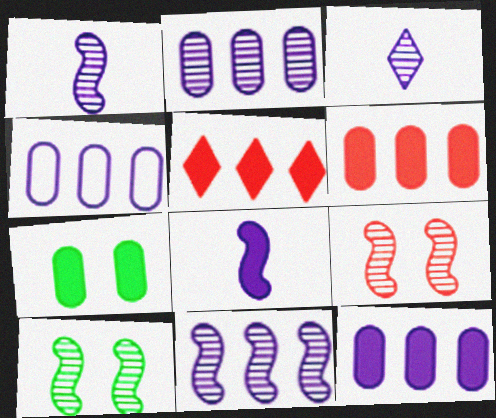[[2, 4, 12], 
[5, 7, 8]]